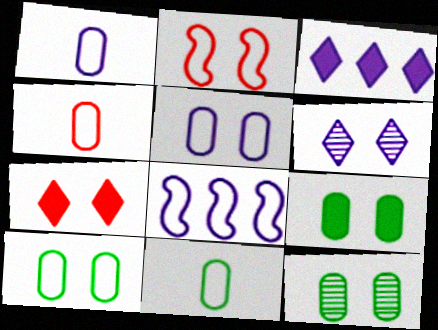[[1, 4, 11], 
[2, 6, 9], 
[9, 10, 12]]